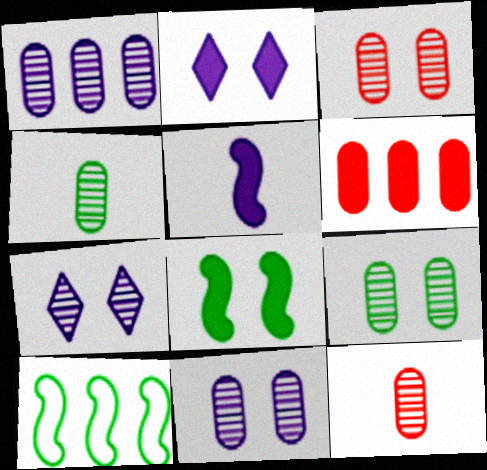[[1, 3, 4], 
[1, 9, 12], 
[2, 10, 12], 
[3, 9, 11]]